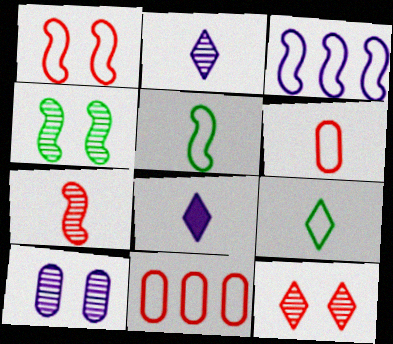[[1, 3, 5], 
[3, 8, 10], 
[4, 8, 11], 
[4, 10, 12]]